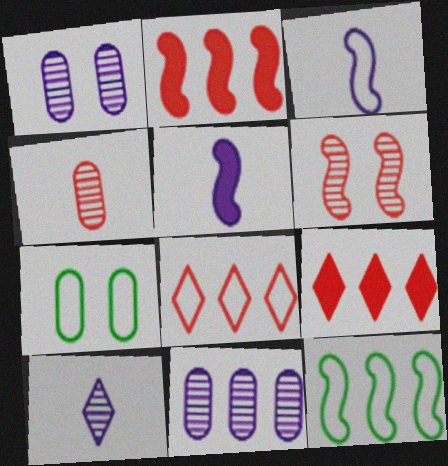[[2, 7, 10], 
[3, 7, 8], 
[5, 6, 12], 
[9, 11, 12]]